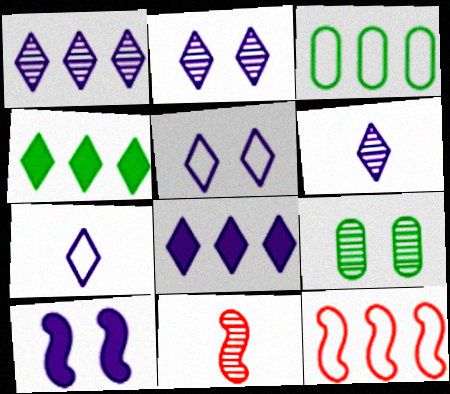[[1, 2, 6], 
[1, 9, 11], 
[2, 7, 8], 
[5, 6, 8]]